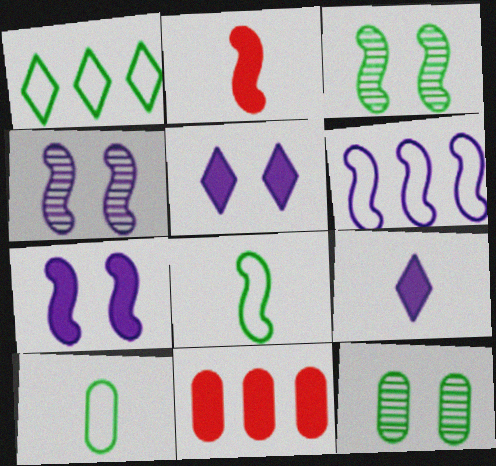[[2, 3, 6]]